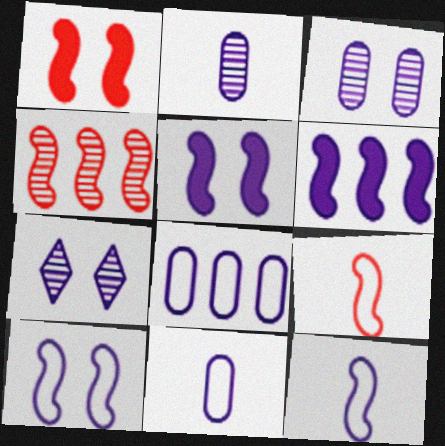[[1, 4, 9], 
[6, 7, 11]]